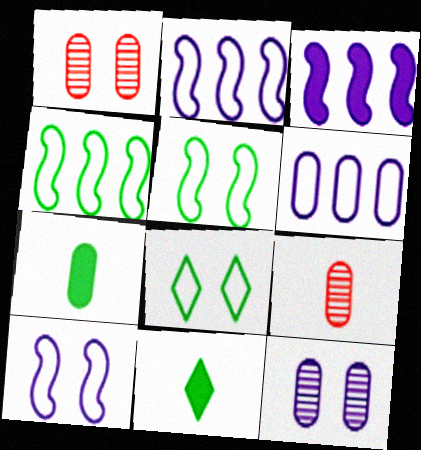[[1, 2, 11], 
[1, 6, 7], 
[3, 8, 9]]